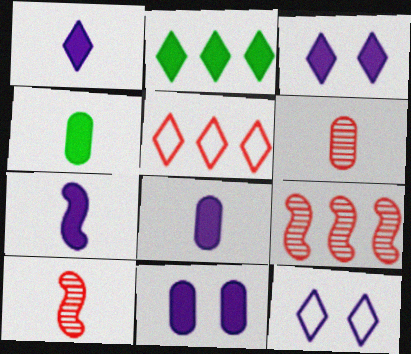[[1, 7, 8], 
[4, 9, 12]]